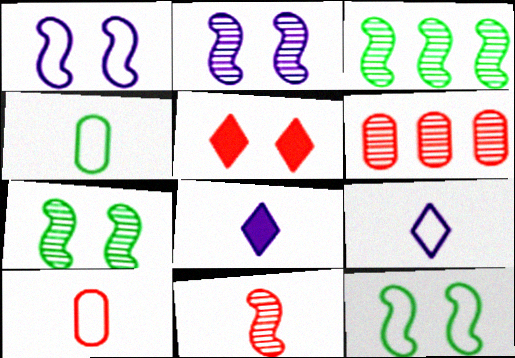[[2, 3, 11], 
[4, 8, 11], 
[6, 8, 12]]